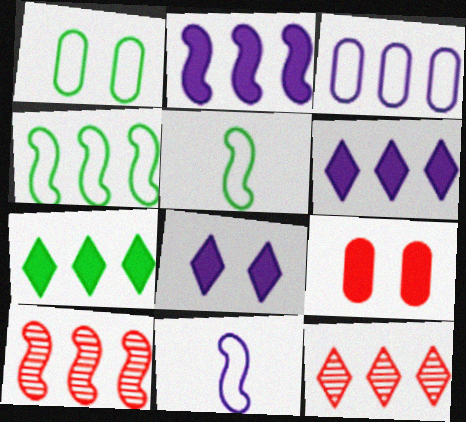[[2, 4, 10], 
[3, 7, 10]]